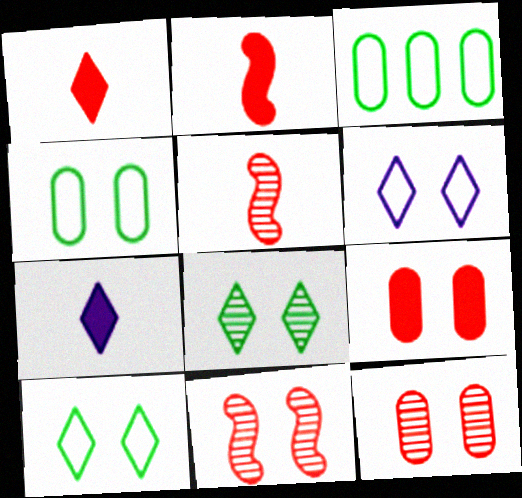[[3, 7, 11]]